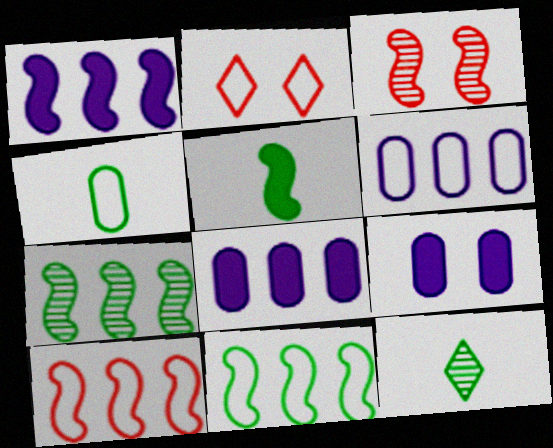[[1, 7, 10], 
[4, 5, 12], 
[9, 10, 12]]